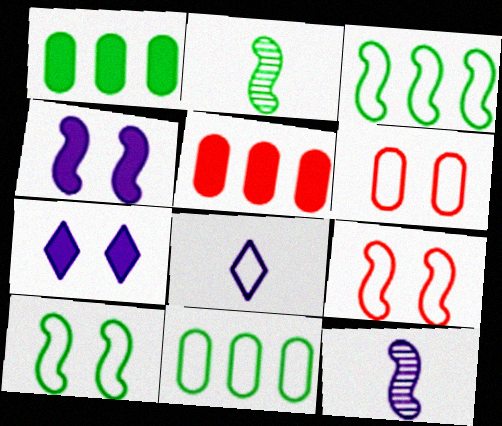[[3, 6, 8], 
[8, 9, 11]]